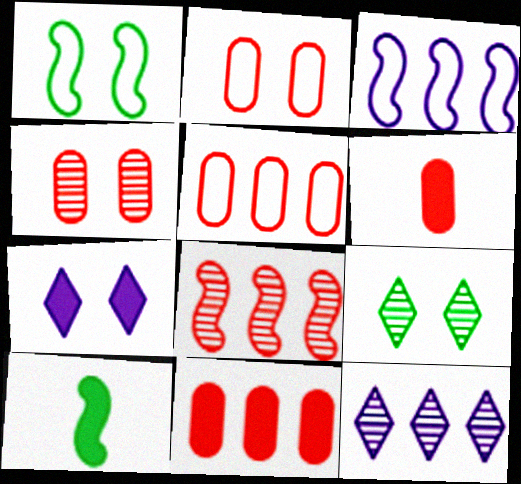[[1, 4, 7], 
[1, 6, 12], 
[2, 10, 12], 
[3, 6, 9], 
[4, 5, 6], 
[7, 10, 11]]